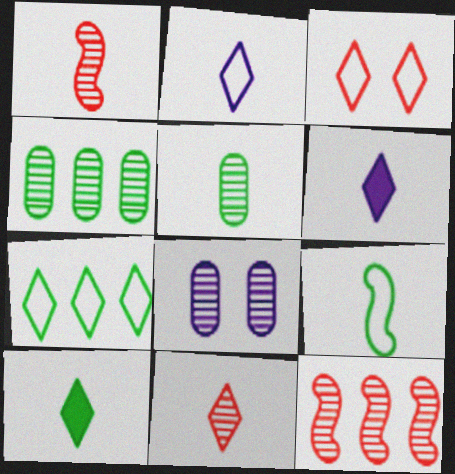[[2, 3, 7], 
[2, 10, 11], 
[5, 9, 10]]